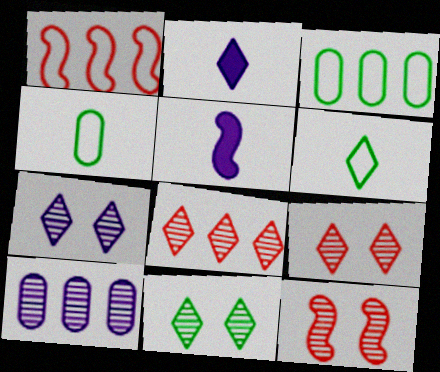[[2, 3, 12], 
[3, 5, 9], 
[7, 9, 11]]